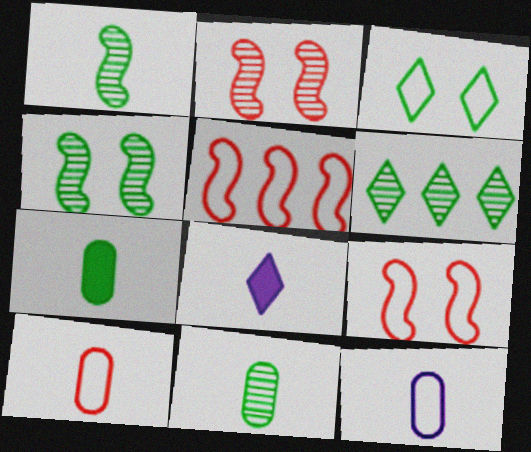[[1, 8, 10], 
[3, 5, 12], 
[4, 6, 11]]